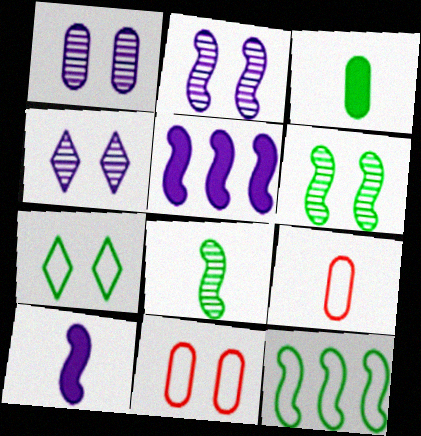[[1, 2, 4]]